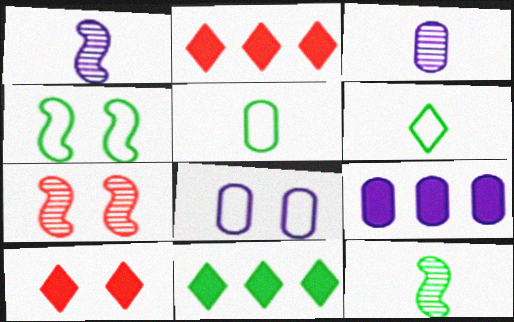[[2, 3, 4], 
[2, 8, 12], 
[3, 8, 9], 
[6, 7, 9]]